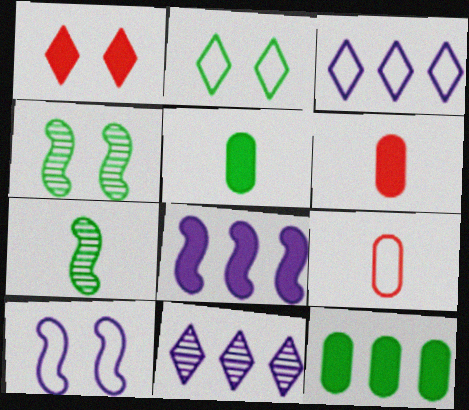[[1, 5, 8], 
[2, 7, 12], 
[3, 4, 6]]